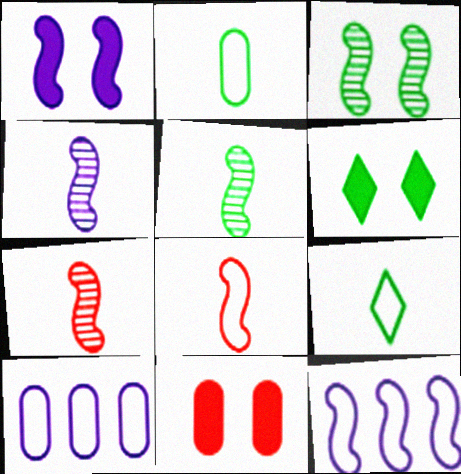[[1, 4, 12], 
[1, 6, 11], 
[4, 5, 7], 
[6, 7, 10]]